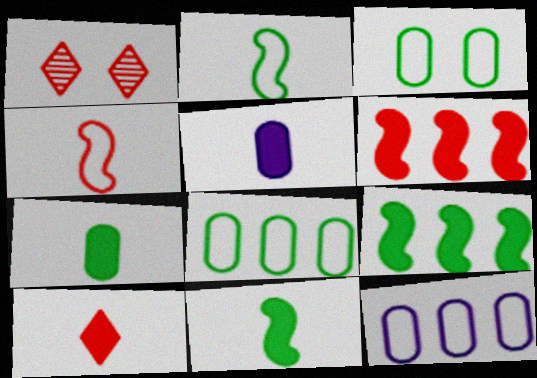[[1, 11, 12], 
[5, 10, 11]]